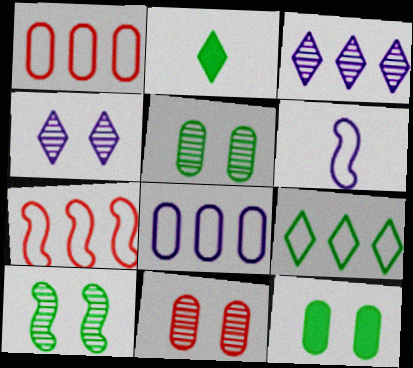[[4, 10, 11], 
[7, 8, 9]]